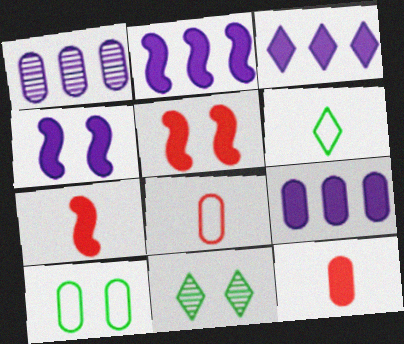[[1, 5, 6], 
[1, 10, 12], 
[2, 3, 9], 
[2, 8, 11]]